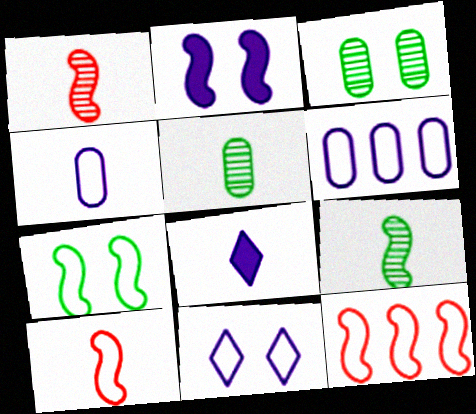[[2, 9, 12], 
[3, 8, 12], 
[5, 8, 10]]